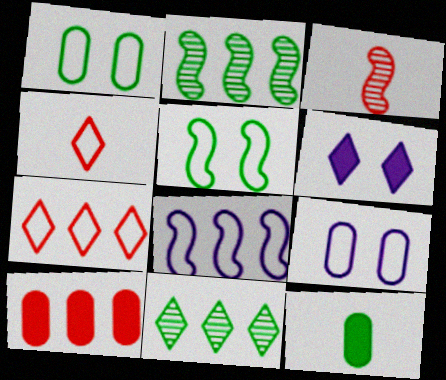[[1, 4, 8], 
[4, 6, 11], 
[5, 11, 12], 
[8, 10, 11]]